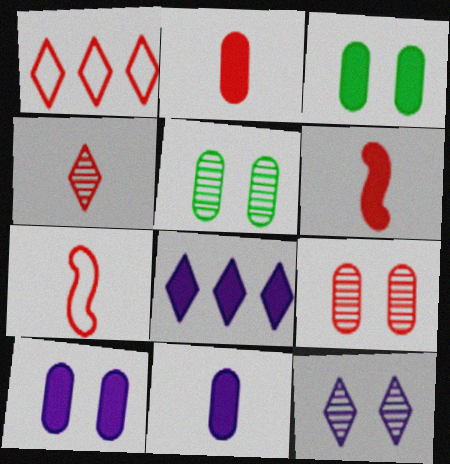[[1, 6, 9], 
[2, 4, 7], 
[3, 6, 8], 
[5, 7, 8]]